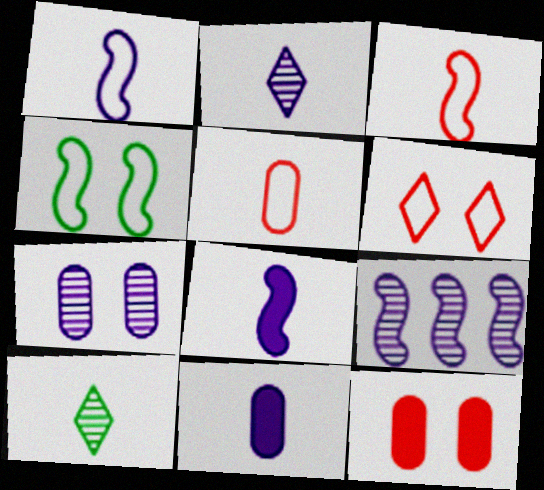[[1, 2, 11], 
[2, 7, 9], 
[3, 10, 11], 
[5, 8, 10]]